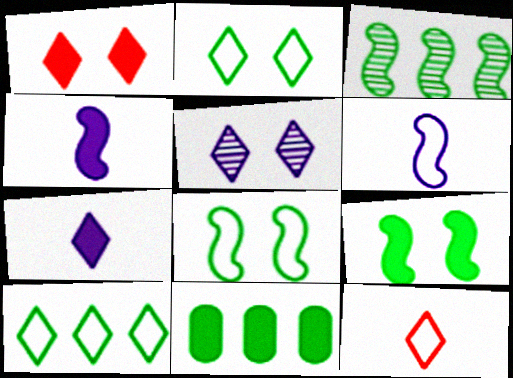[[1, 2, 5], 
[1, 4, 11], 
[3, 10, 11]]